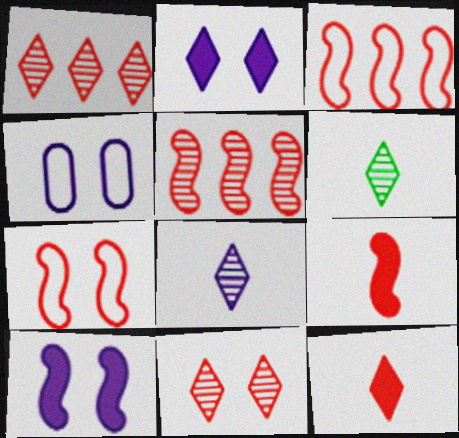[[5, 7, 9]]